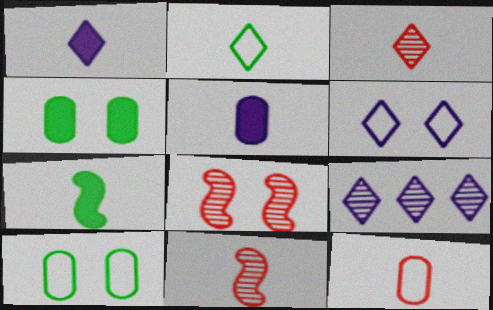[[1, 2, 3], 
[1, 6, 9], 
[2, 5, 11], 
[4, 6, 8]]